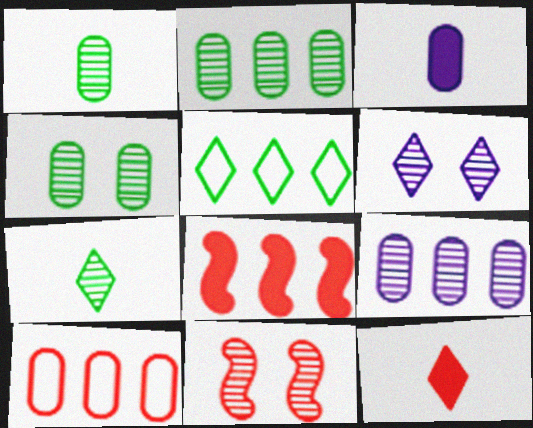[[1, 2, 4], 
[3, 4, 10], 
[3, 5, 11], 
[4, 6, 11], 
[5, 6, 12], 
[5, 8, 9], 
[7, 9, 11], 
[10, 11, 12]]